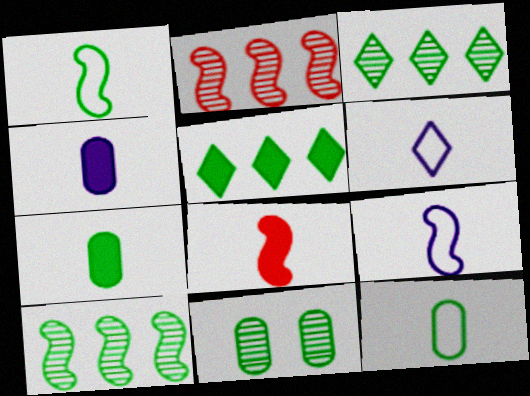[[1, 5, 11]]